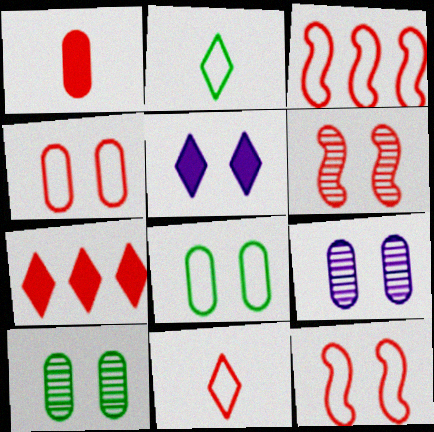[[3, 4, 11], 
[5, 6, 8], 
[5, 10, 12]]